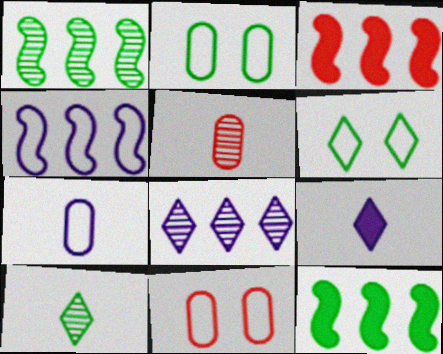[[1, 3, 4], 
[1, 9, 11], 
[2, 10, 12]]